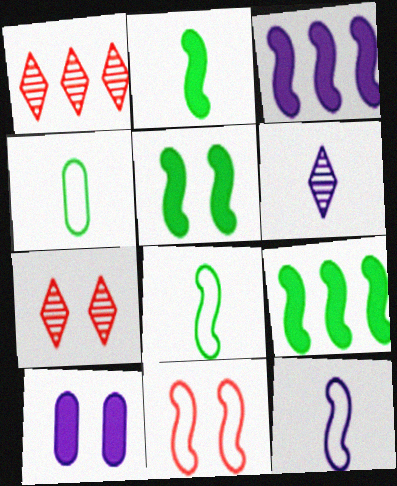[[1, 8, 10], 
[2, 5, 9], 
[3, 4, 7]]